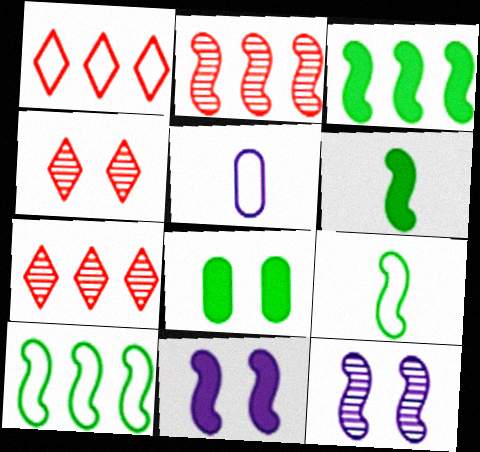[[2, 9, 11], 
[3, 4, 5]]